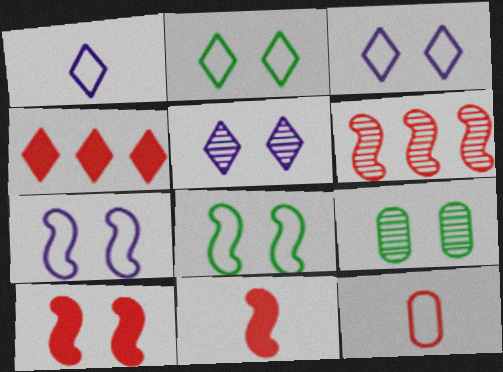[[3, 9, 10]]